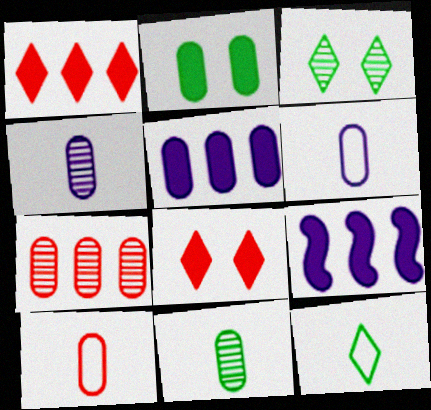[[2, 6, 7], 
[3, 9, 10]]